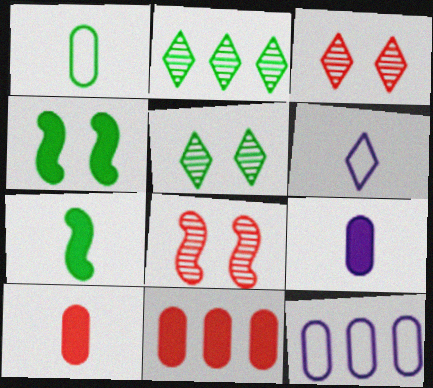[[1, 2, 4], 
[3, 7, 12]]